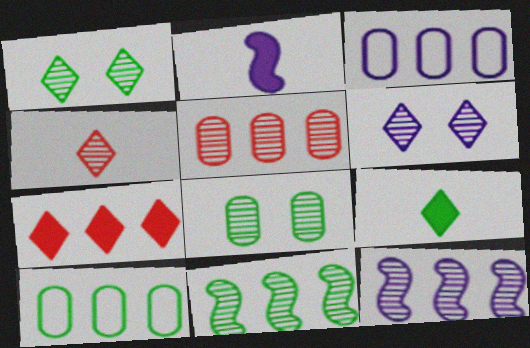[[2, 3, 6], 
[3, 7, 11], 
[4, 8, 12], 
[7, 10, 12]]